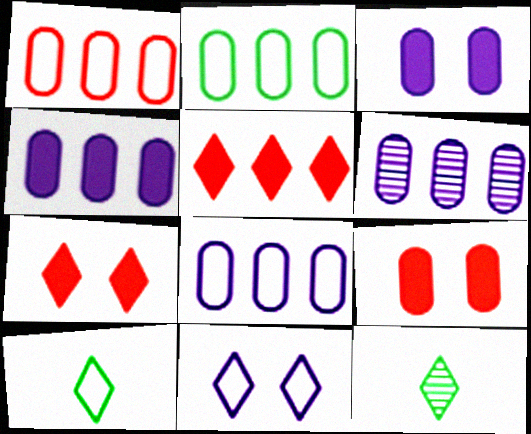[[1, 2, 8], 
[4, 6, 8], 
[5, 11, 12]]